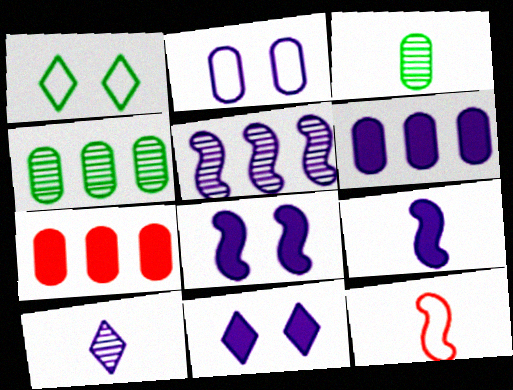[[2, 3, 7], 
[4, 11, 12], 
[6, 9, 11]]